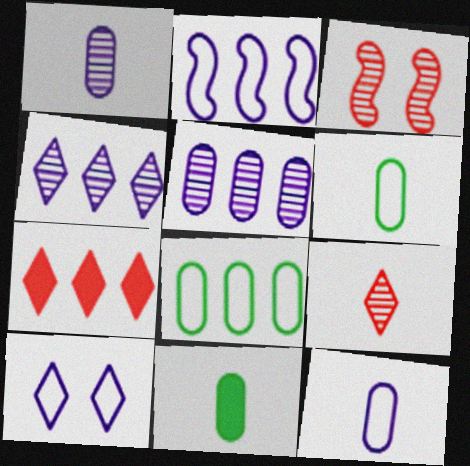[[2, 10, 12]]